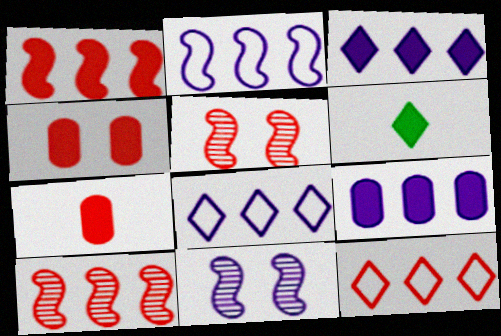[[5, 7, 12]]